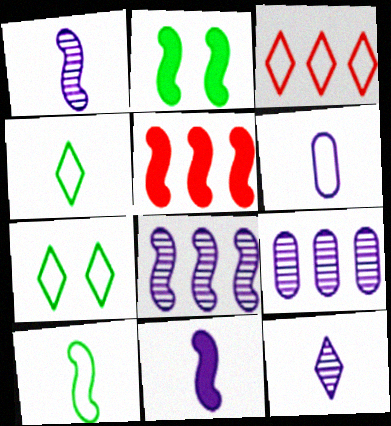[[2, 5, 11], 
[6, 11, 12]]